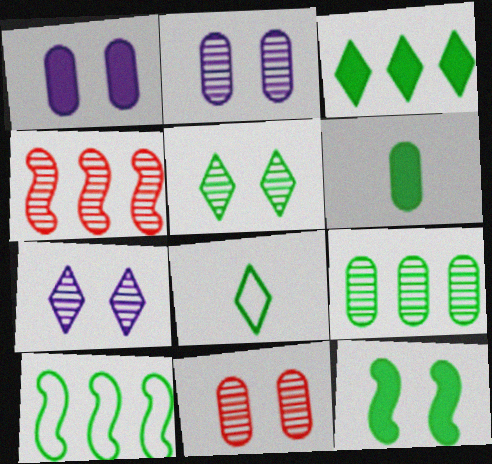[[1, 4, 8], 
[3, 5, 8], 
[3, 6, 12], 
[3, 9, 10], 
[5, 6, 10], 
[8, 9, 12]]